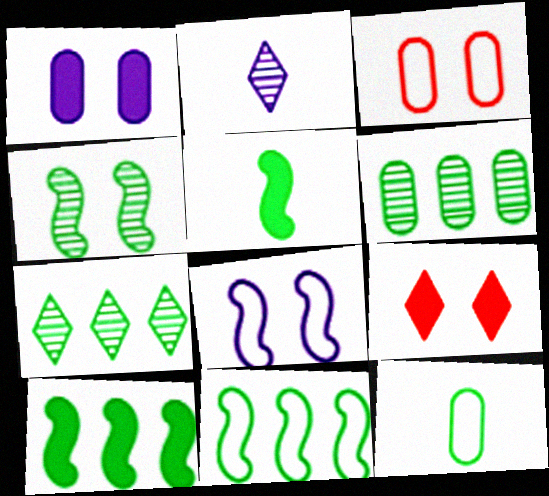[[2, 3, 10], 
[4, 5, 11]]